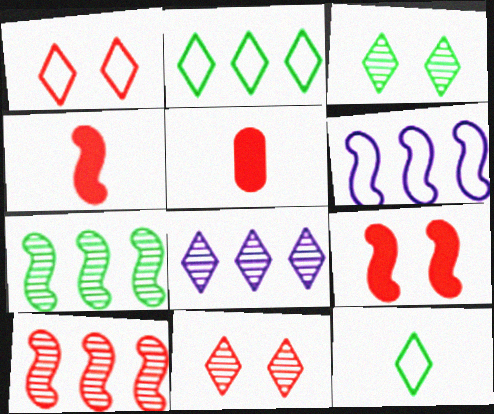[[1, 5, 10], 
[3, 5, 6]]